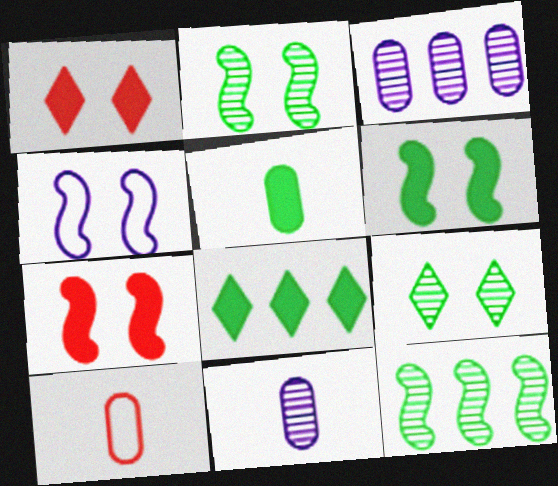[[2, 4, 7], 
[5, 6, 8], 
[5, 10, 11]]